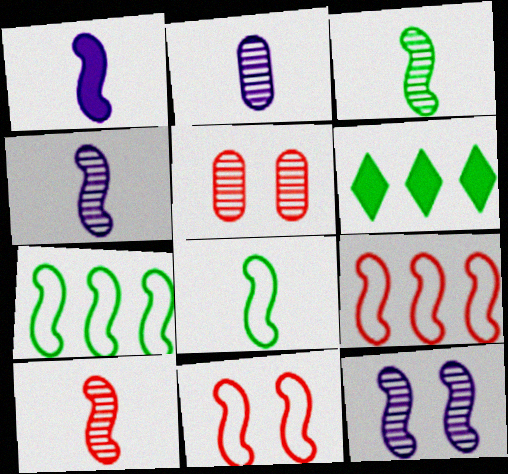[[1, 8, 10], 
[2, 6, 11], 
[3, 4, 10]]